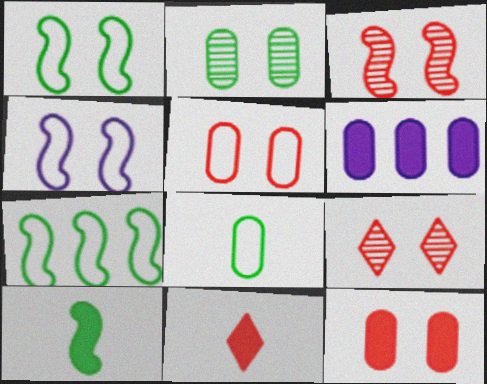[]